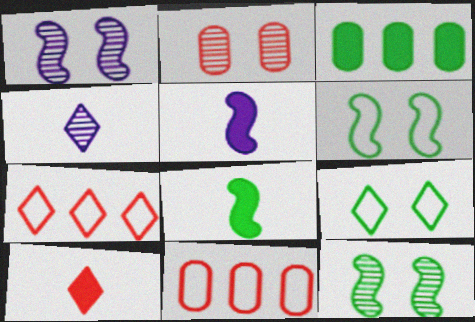[]